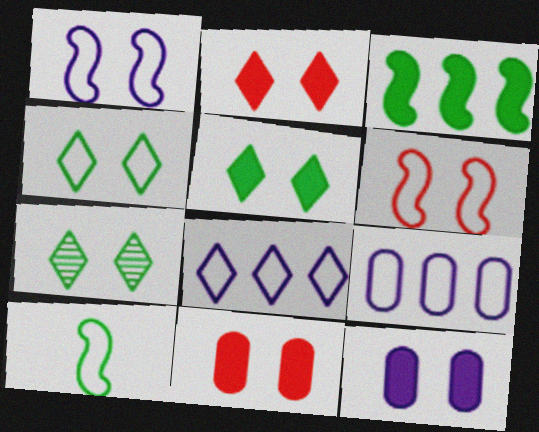[[1, 7, 11], 
[4, 5, 7], 
[6, 7, 12]]